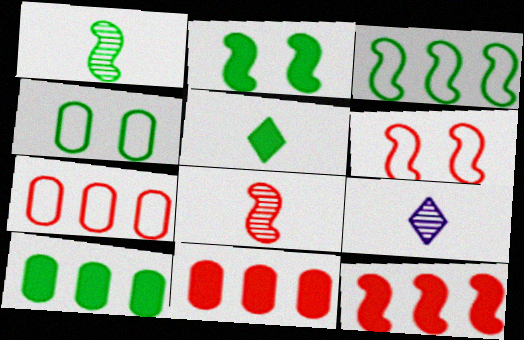[[1, 2, 3], 
[2, 5, 10], 
[2, 7, 9], 
[4, 9, 12], 
[6, 8, 12], 
[6, 9, 10]]